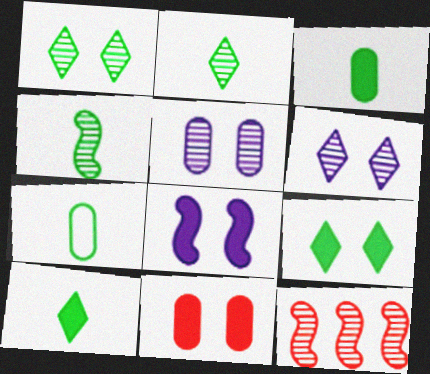[[2, 5, 12], 
[4, 7, 10], 
[8, 9, 11]]